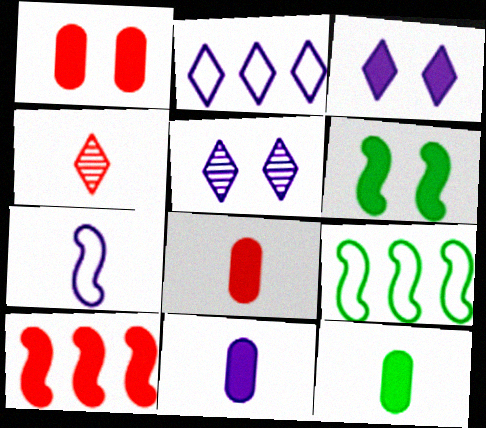[[1, 3, 6], 
[3, 10, 12], 
[4, 7, 12], 
[5, 8, 9], 
[8, 11, 12]]